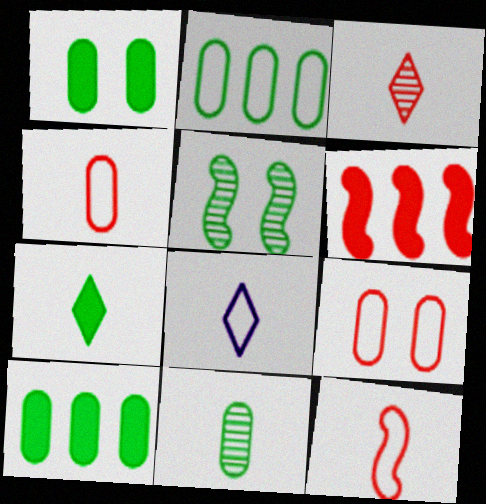[[1, 2, 11], 
[2, 5, 7], 
[3, 6, 9], 
[3, 7, 8]]